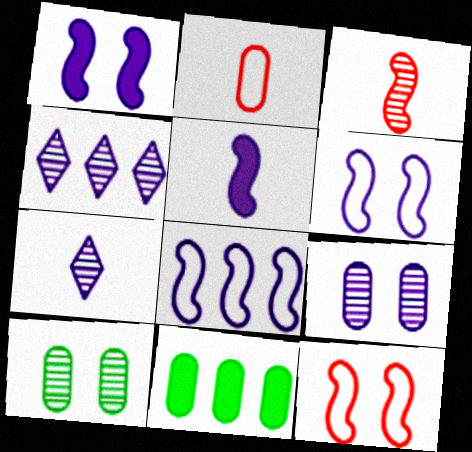[[2, 9, 11], 
[3, 4, 10], 
[7, 11, 12]]